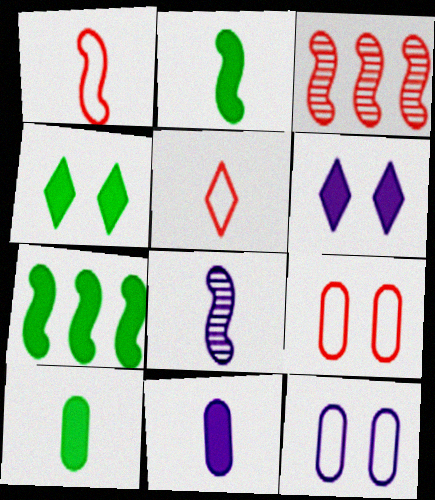[[1, 2, 8], 
[4, 7, 10], 
[5, 8, 10]]